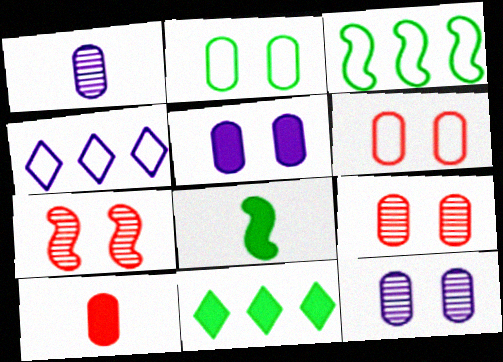[[2, 5, 9], 
[4, 8, 9]]